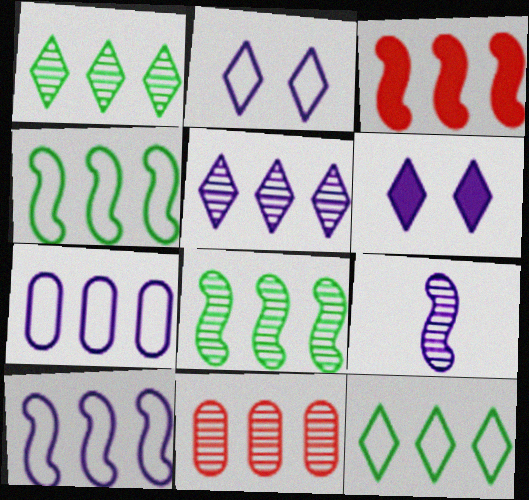[[1, 3, 7], 
[3, 8, 10], 
[5, 8, 11], 
[6, 7, 9]]